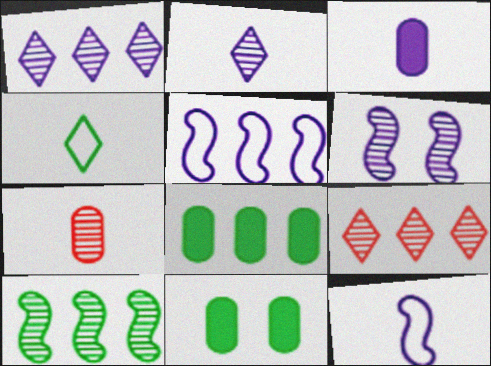[[2, 3, 12], 
[4, 10, 11], 
[5, 8, 9], 
[9, 11, 12]]